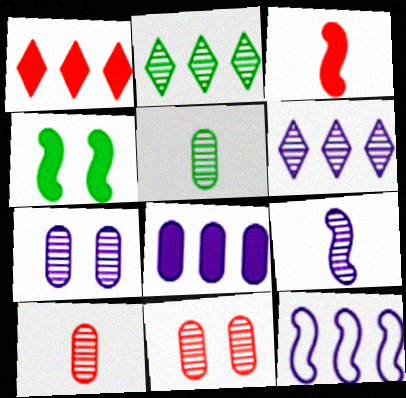[[2, 9, 11], 
[6, 7, 9], 
[6, 8, 12]]